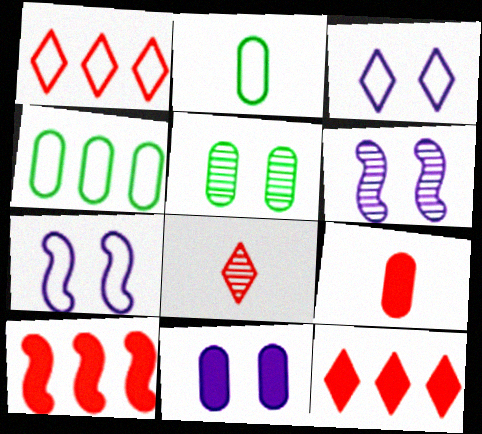[[1, 2, 7], 
[2, 6, 12], 
[3, 6, 11]]